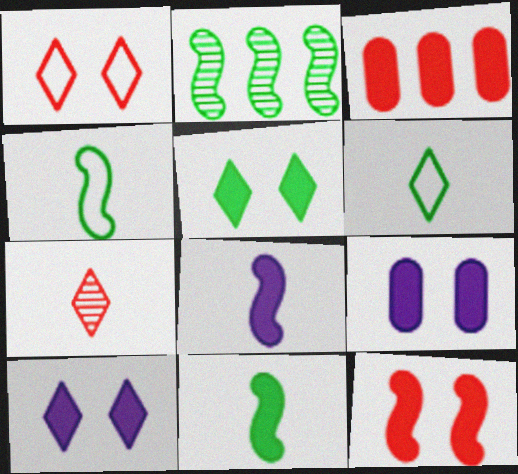[[3, 5, 8], 
[3, 10, 11], 
[5, 9, 12]]